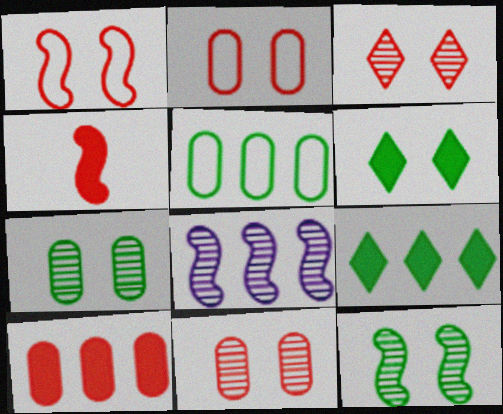[]